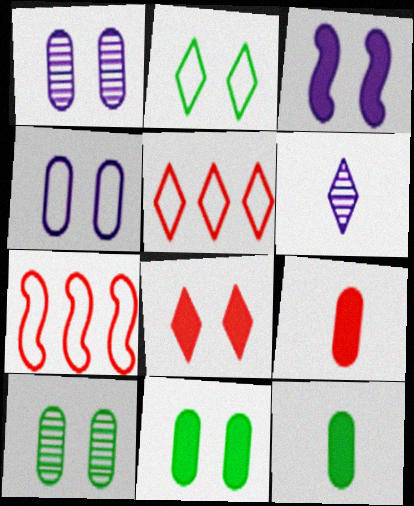[[3, 8, 11], 
[6, 7, 11]]